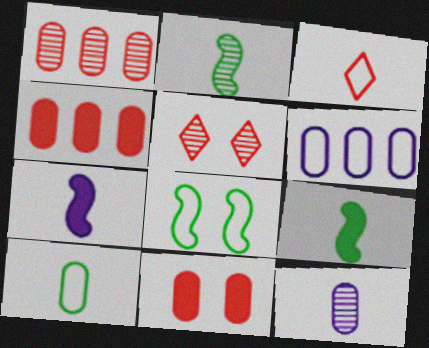[[3, 6, 8], 
[3, 9, 12], 
[5, 6, 9]]